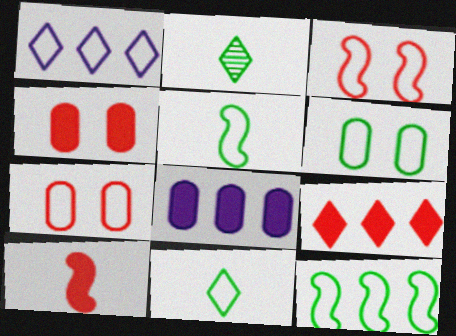[[1, 5, 7], 
[2, 3, 8], 
[4, 9, 10], 
[6, 11, 12]]